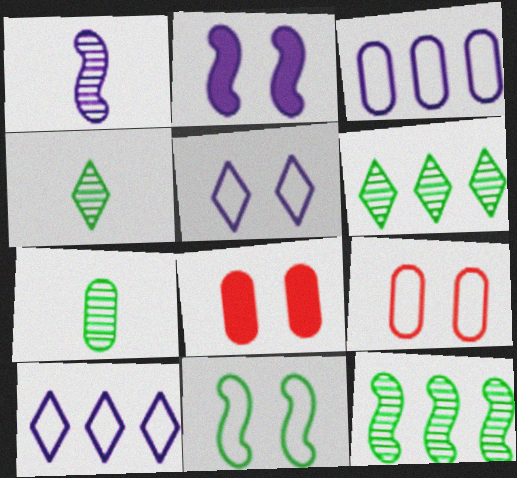[[3, 7, 8], 
[5, 9, 11]]